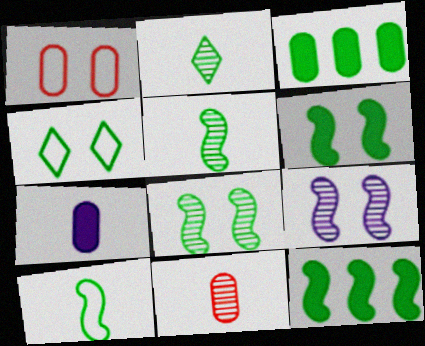[[3, 4, 5], 
[8, 10, 12]]